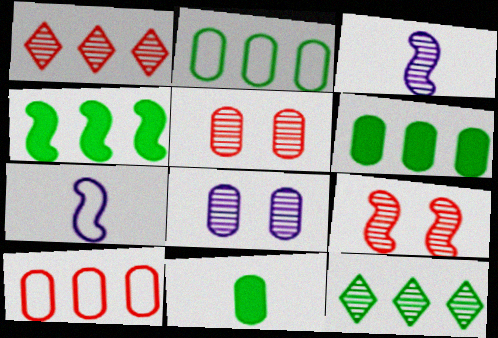[[2, 4, 12], 
[3, 5, 12], 
[4, 7, 9], 
[8, 10, 11]]